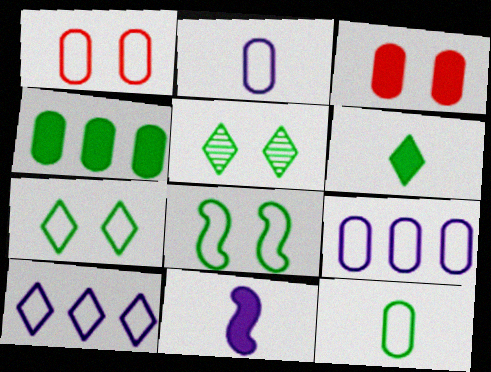[[1, 9, 12]]